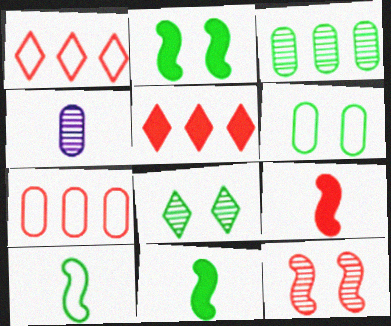[[1, 2, 4], 
[2, 6, 8]]